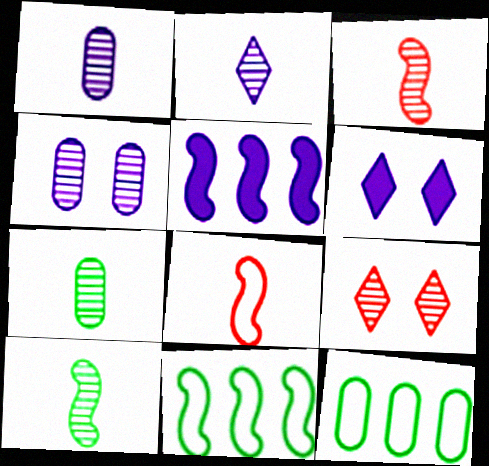[[2, 3, 7], 
[3, 6, 12]]